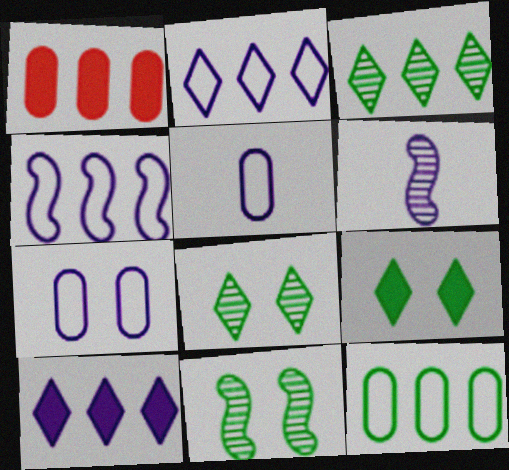[[1, 3, 4], 
[6, 7, 10]]